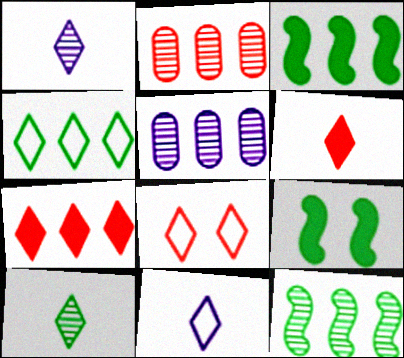[[2, 9, 11], 
[4, 8, 11], 
[6, 10, 11]]